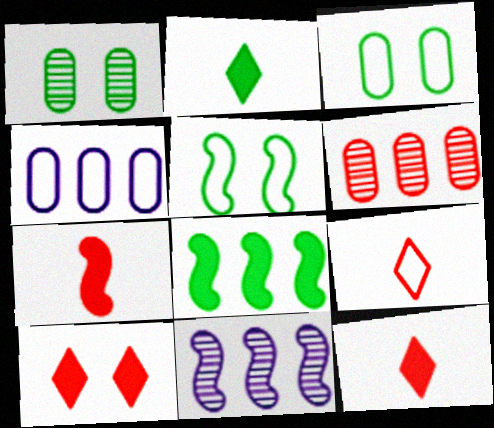[[3, 11, 12], 
[4, 5, 9], 
[5, 7, 11]]